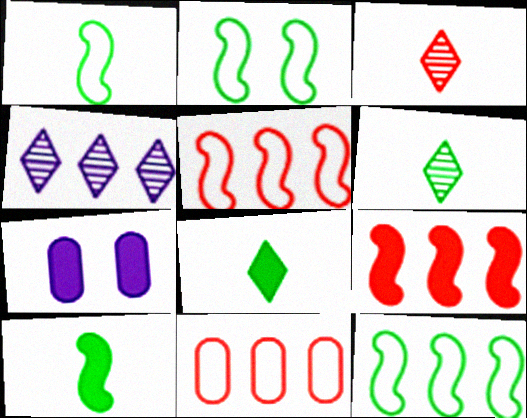[[1, 2, 12], 
[3, 7, 12], 
[5, 6, 7], 
[7, 8, 9]]